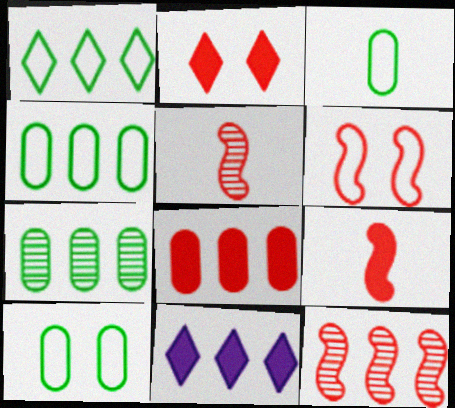[[2, 8, 9], 
[3, 4, 10], 
[4, 11, 12], 
[5, 10, 11], 
[6, 9, 12]]